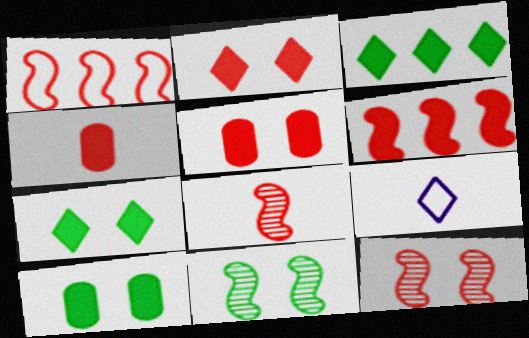[[2, 4, 6]]